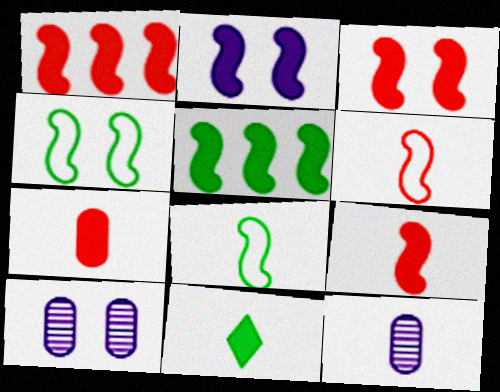[[1, 3, 9], 
[2, 5, 9], 
[6, 11, 12]]